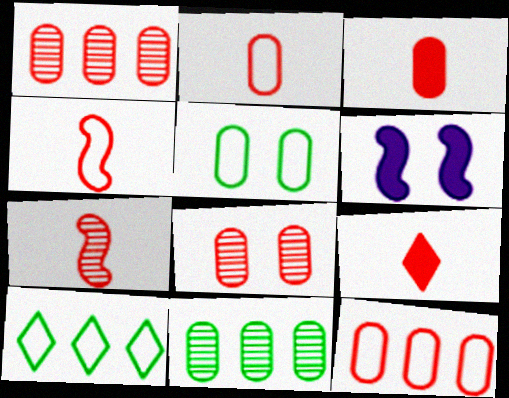[[2, 7, 9], 
[3, 8, 12]]